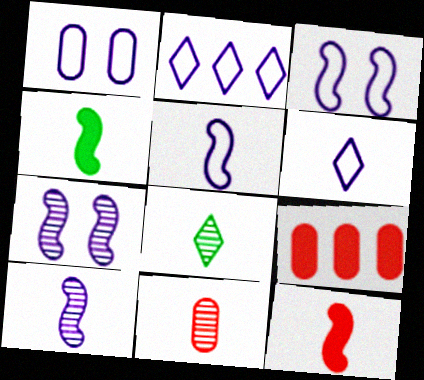[[1, 2, 5], 
[3, 8, 9], 
[4, 6, 11], 
[8, 10, 11]]